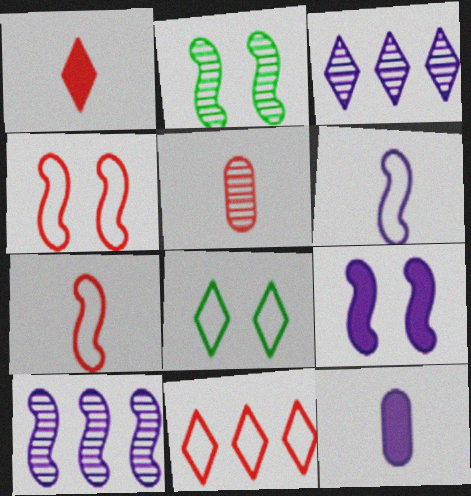[[1, 3, 8], 
[1, 5, 7], 
[2, 3, 5], 
[2, 4, 9], 
[2, 11, 12], 
[6, 9, 10]]